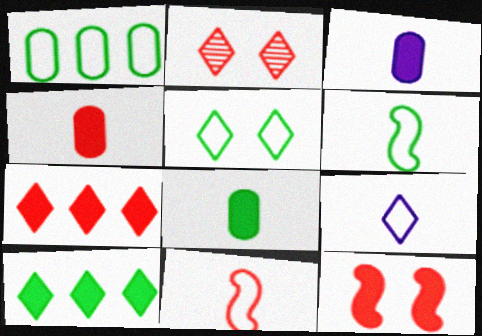[[1, 5, 6], 
[2, 9, 10], 
[3, 4, 8], 
[3, 10, 12], 
[4, 7, 12]]